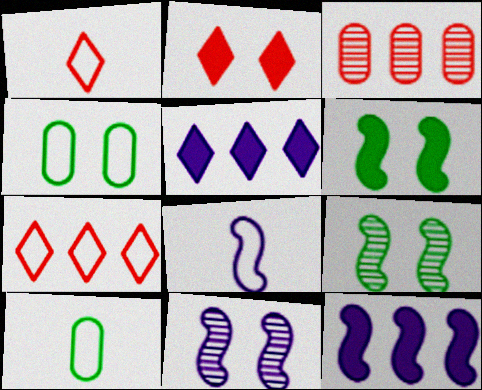[[1, 8, 10], 
[2, 4, 11], 
[4, 7, 8], 
[8, 11, 12]]